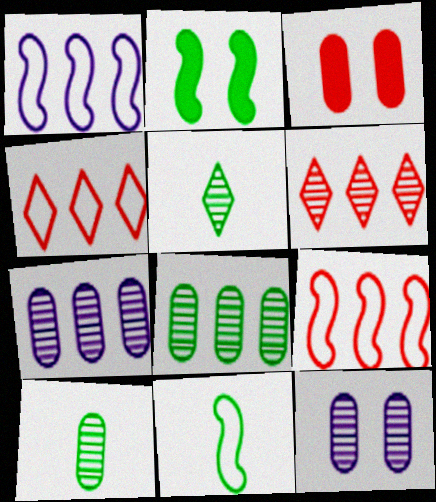[[1, 3, 5]]